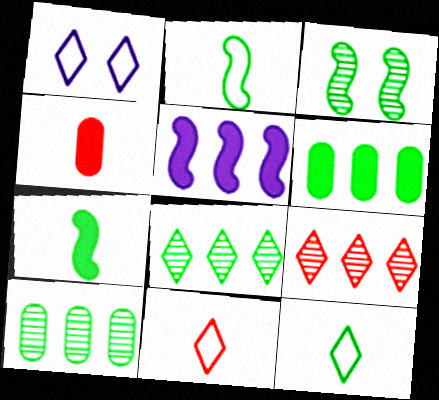[[3, 6, 12]]